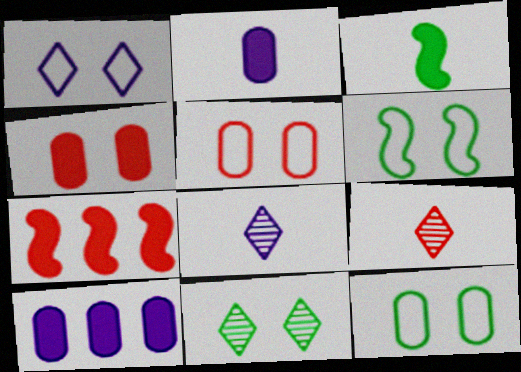[[1, 5, 6], 
[5, 7, 9], 
[6, 9, 10], 
[7, 8, 12]]